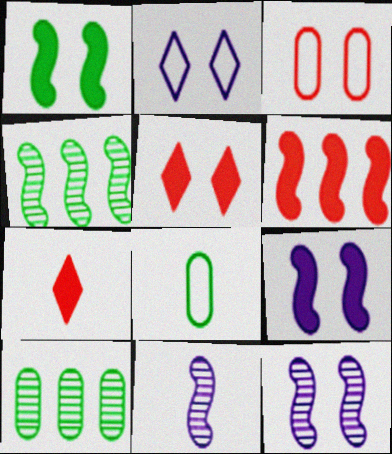[[7, 8, 11]]